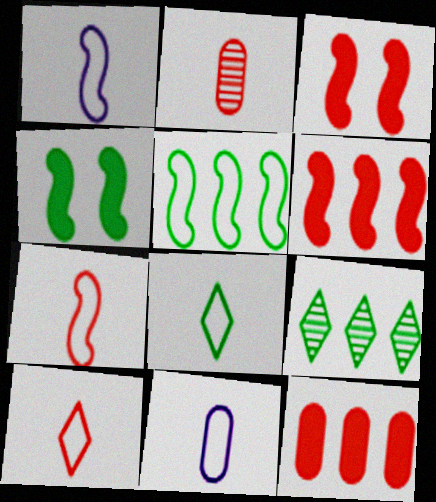[[3, 9, 11], 
[7, 8, 11]]